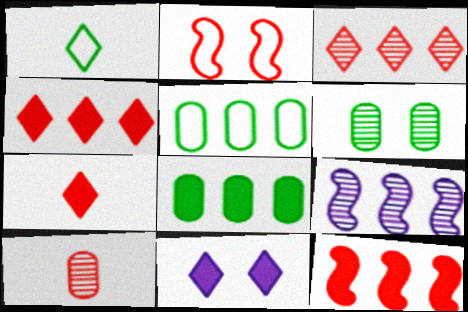[[1, 3, 11], 
[2, 4, 10], 
[2, 6, 11], 
[4, 5, 9]]